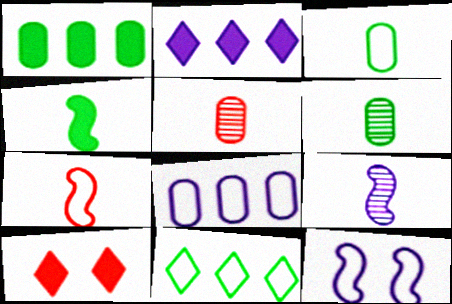[[4, 7, 9]]